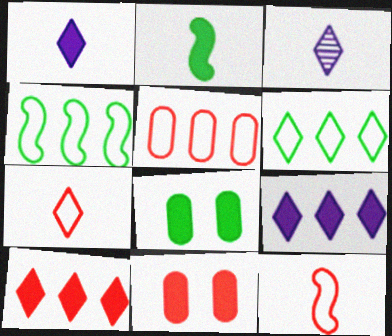[[2, 9, 11], 
[3, 4, 11]]